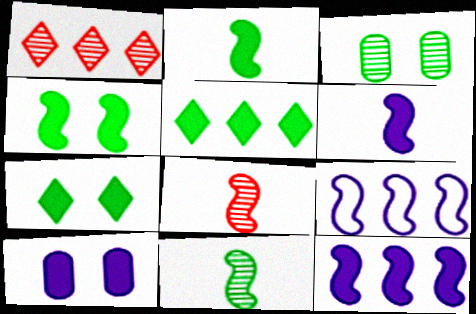[[4, 8, 9]]